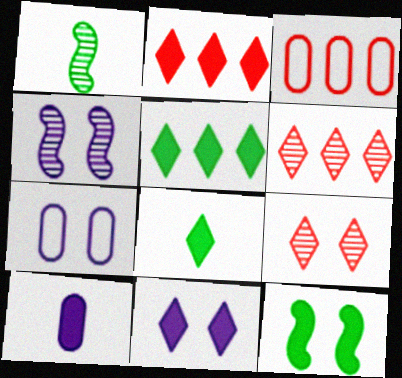[[1, 2, 7], 
[1, 3, 11], 
[2, 8, 11], 
[2, 10, 12], 
[3, 4, 8], 
[4, 7, 11], 
[7, 9, 12]]